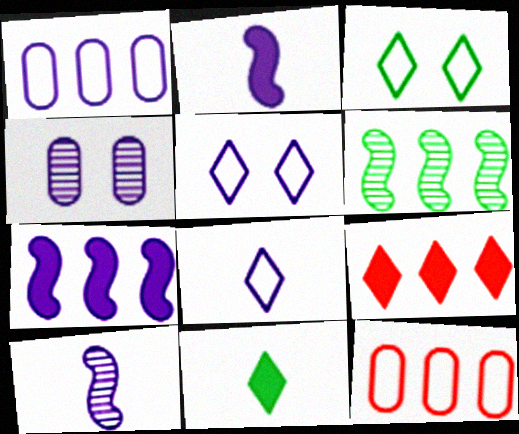[[1, 6, 9], 
[4, 7, 8]]